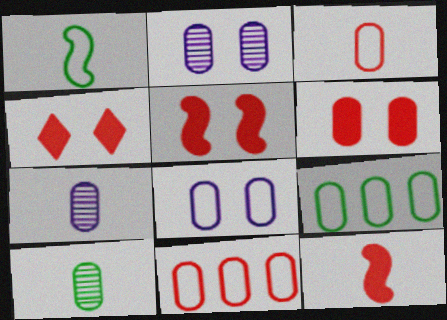[[3, 8, 9], 
[4, 5, 6], 
[6, 7, 9]]